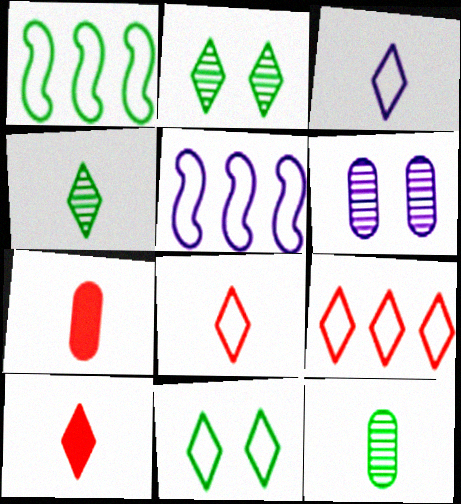[[1, 6, 10], 
[2, 5, 7], 
[3, 4, 10], 
[3, 9, 11]]